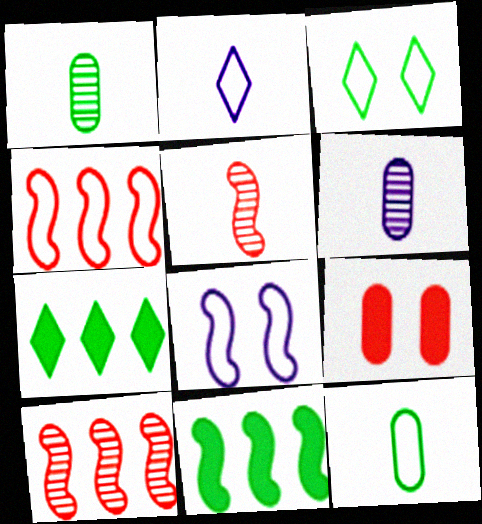[[1, 3, 11], 
[5, 8, 11]]